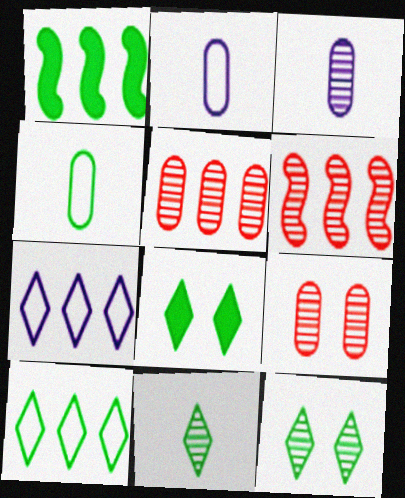[[1, 4, 12], 
[1, 5, 7], 
[2, 6, 8], 
[3, 6, 12], 
[8, 10, 11]]